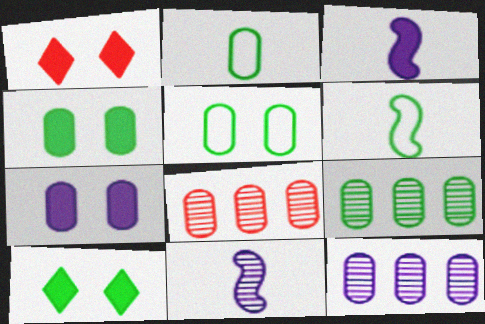[[1, 6, 12], 
[2, 4, 9], 
[2, 7, 8], 
[6, 9, 10], 
[8, 9, 12]]